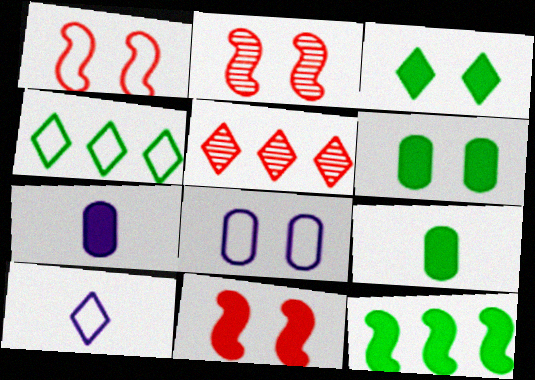[[1, 2, 11], 
[2, 3, 8], 
[2, 4, 7], 
[3, 5, 10], 
[3, 9, 12]]